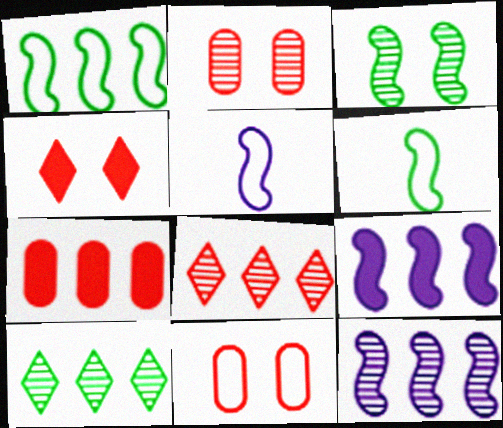[]